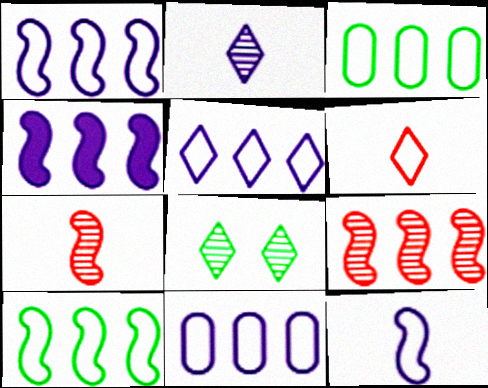[[1, 5, 11], 
[4, 9, 10]]